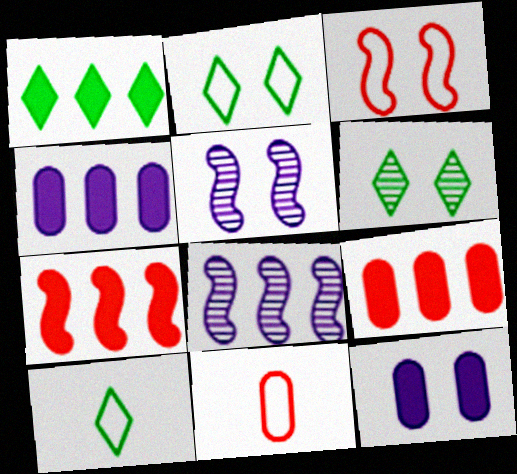[[1, 4, 7], 
[1, 5, 11], 
[1, 6, 10], 
[3, 6, 12], 
[5, 9, 10]]